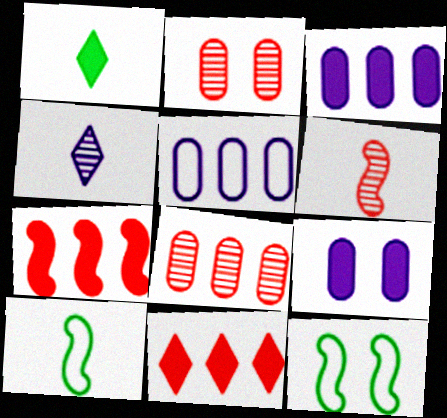[[1, 7, 9]]